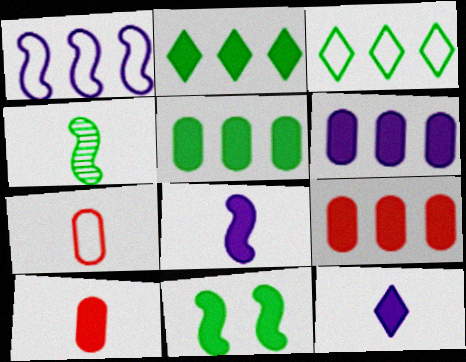[[4, 7, 12], 
[5, 6, 9], 
[9, 11, 12]]